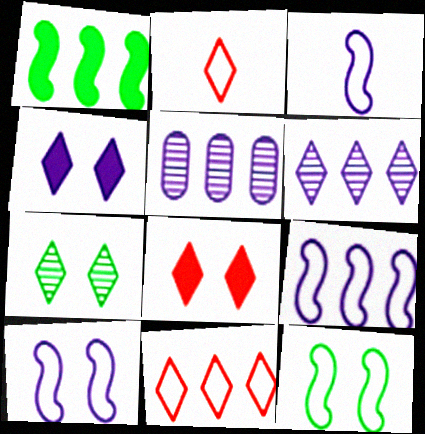[[1, 5, 11], 
[3, 4, 5], 
[3, 9, 10]]